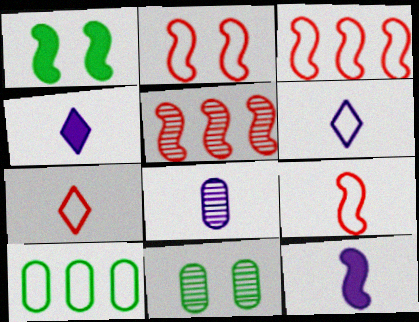[[2, 3, 9], 
[2, 6, 10], 
[3, 4, 11], 
[6, 8, 12]]